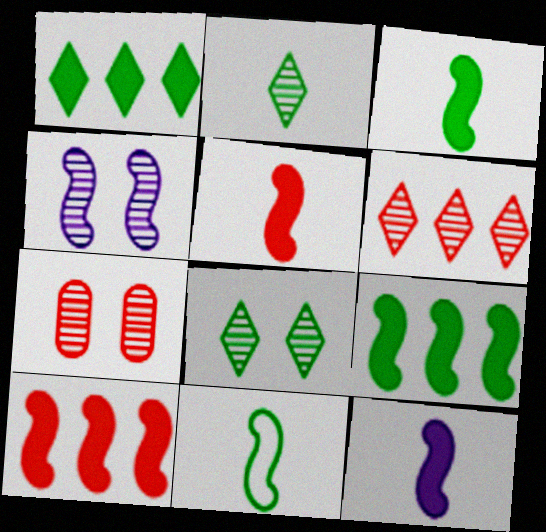[[3, 5, 12], 
[4, 7, 8], 
[4, 10, 11]]